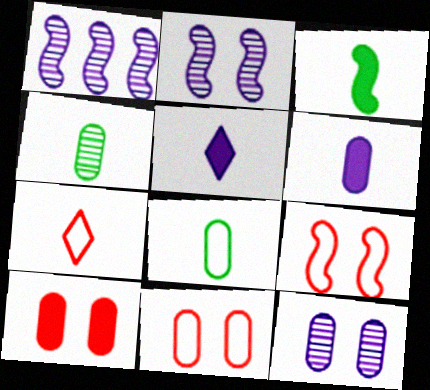[[1, 3, 9]]